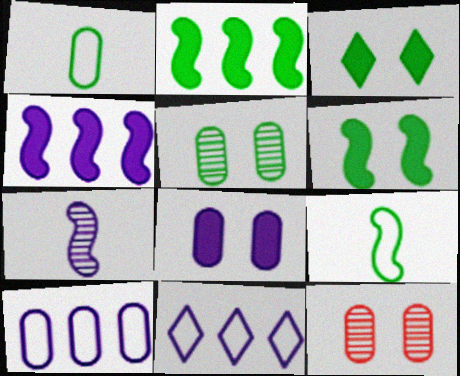[[7, 8, 11]]